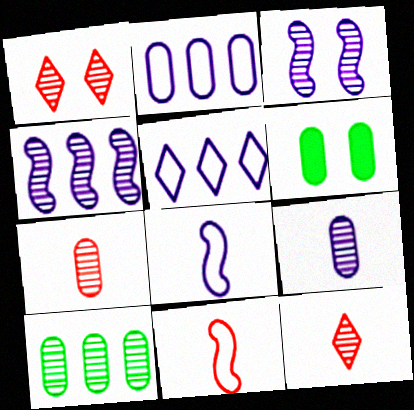[[2, 6, 7], 
[3, 10, 12]]